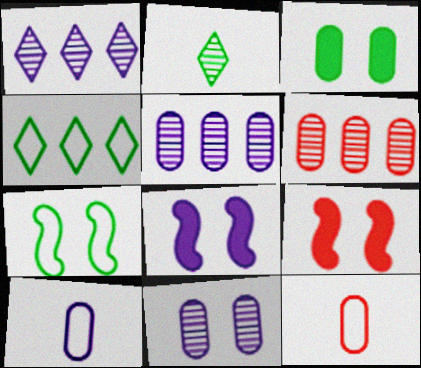[[1, 8, 10], 
[3, 5, 12], 
[3, 6, 10]]